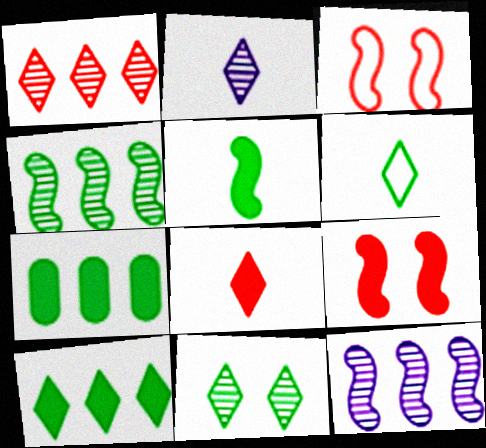[[1, 2, 11], 
[2, 3, 7], 
[2, 6, 8], 
[3, 5, 12], 
[6, 10, 11]]